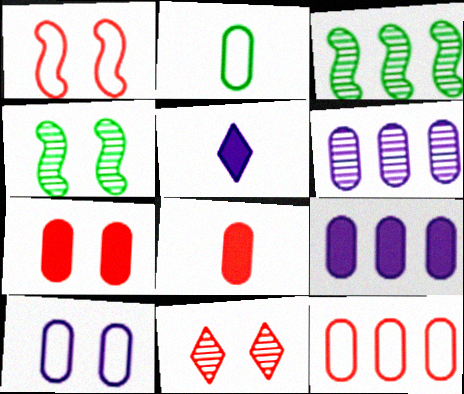[[1, 7, 11], 
[2, 6, 7], 
[2, 10, 12], 
[4, 5, 12]]